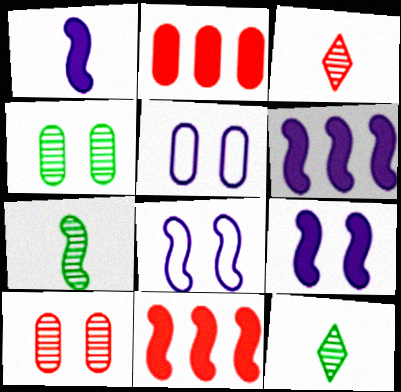[[1, 6, 9], 
[2, 8, 12], 
[5, 11, 12], 
[7, 8, 11]]